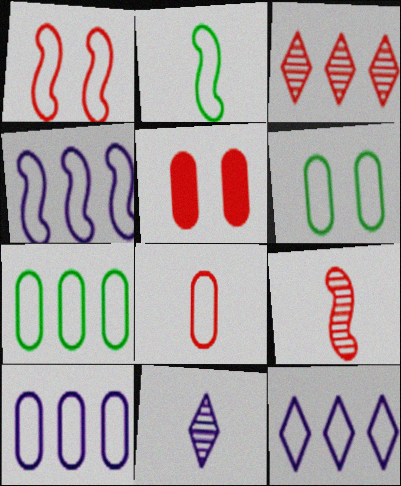[[1, 2, 4], 
[4, 10, 12], 
[6, 8, 10]]